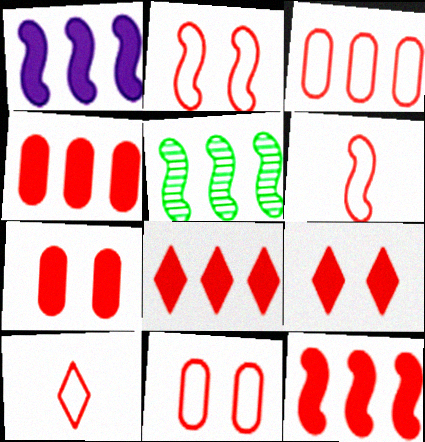[[2, 3, 10], 
[4, 8, 12]]